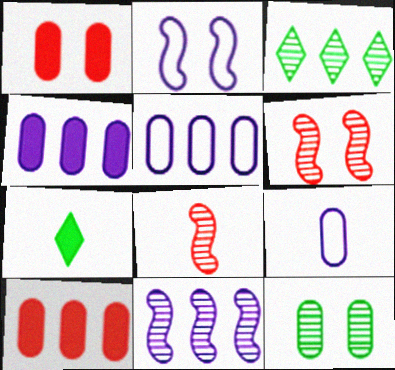[[5, 6, 7], 
[7, 8, 9], 
[9, 10, 12]]